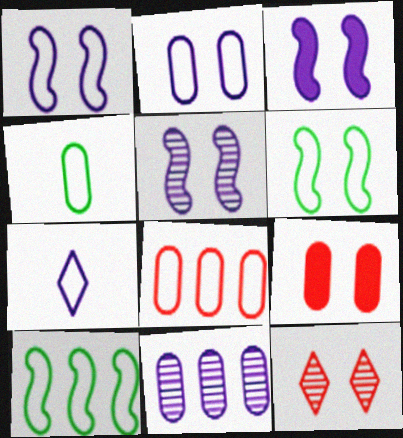[[1, 3, 5], 
[2, 4, 8], 
[3, 7, 11], 
[4, 9, 11], 
[6, 7, 8]]